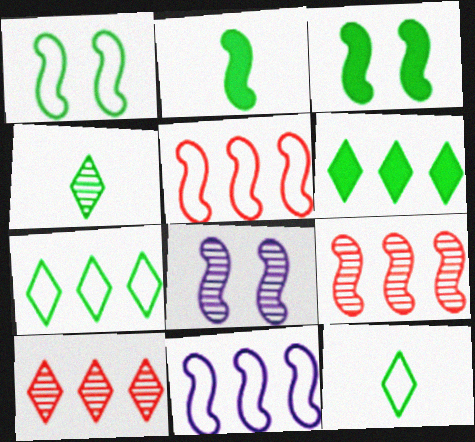[[2, 5, 8]]